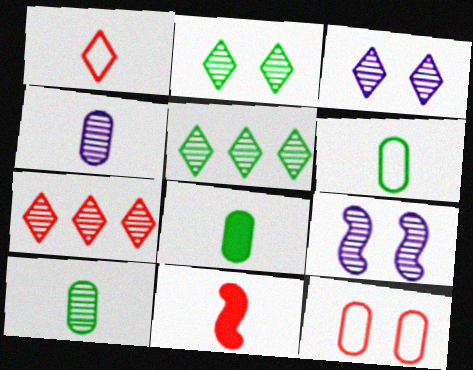[[6, 8, 10], 
[7, 9, 10], 
[7, 11, 12]]